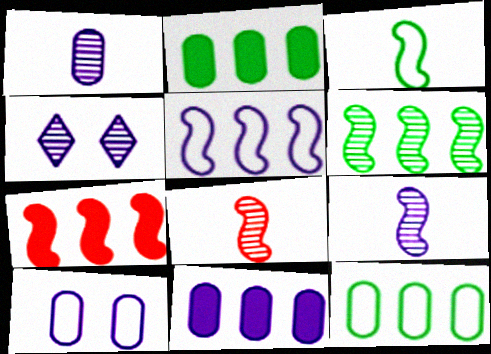[[1, 10, 11], 
[5, 6, 7]]